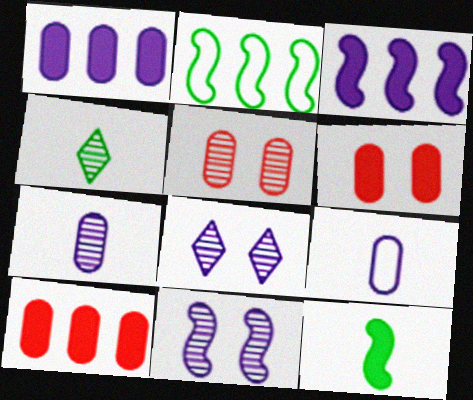[[3, 8, 9]]